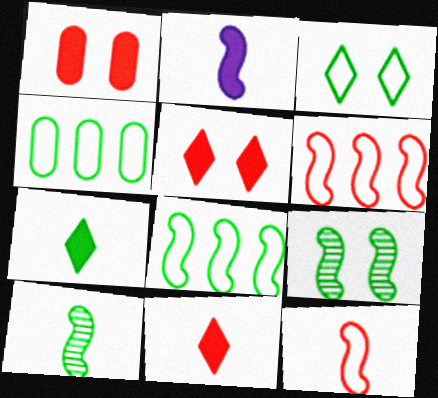[[2, 6, 9], 
[2, 10, 12], 
[4, 7, 9]]